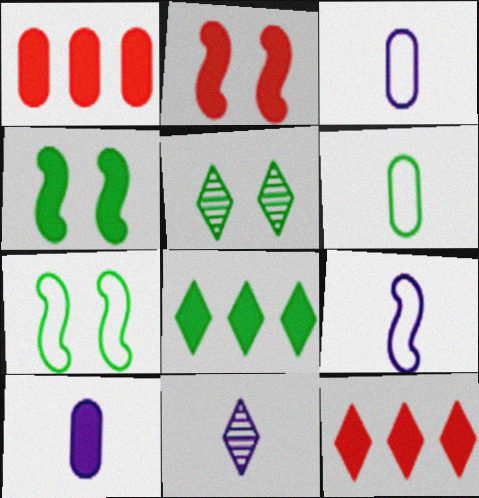[[1, 5, 9], 
[1, 7, 11], 
[2, 8, 10], 
[4, 10, 12], 
[9, 10, 11]]